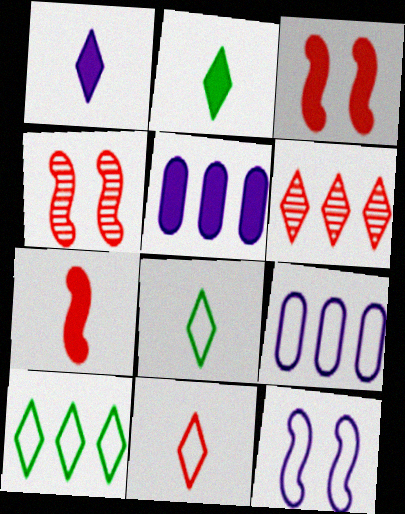[[2, 3, 5], 
[2, 4, 9], 
[4, 5, 8]]